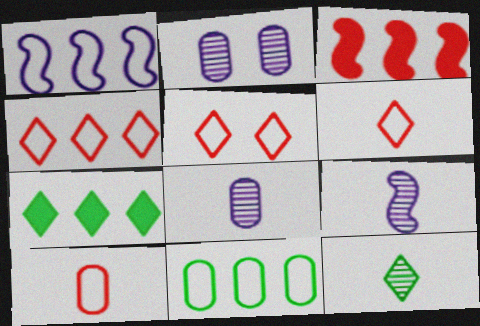[[1, 4, 11], 
[4, 5, 6]]